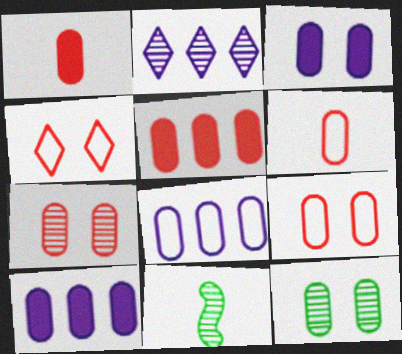[[1, 8, 12], 
[2, 7, 11], 
[3, 9, 12], 
[4, 10, 11], 
[5, 6, 7], 
[6, 10, 12]]